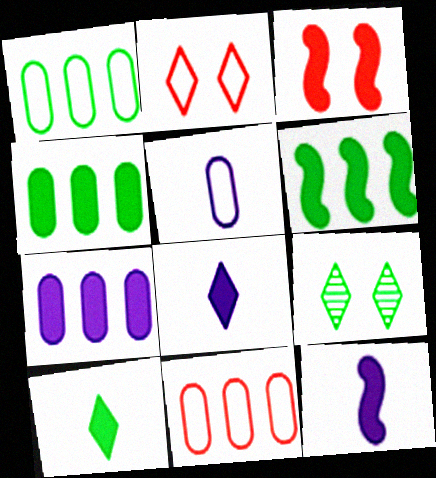[[3, 4, 8], 
[3, 6, 12], 
[3, 7, 10], 
[9, 11, 12]]